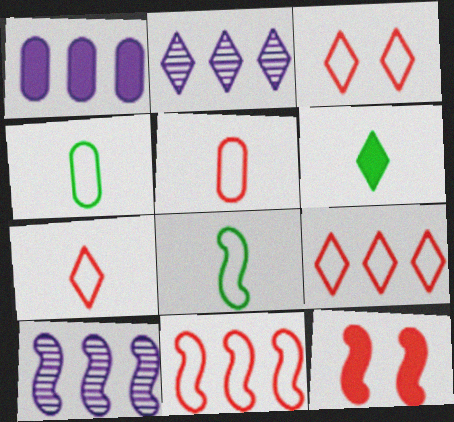[[1, 6, 12], 
[2, 3, 6], 
[2, 4, 12], 
[3, 5, 11], 
[3, 7, 9], 
[8, 10, 12]]